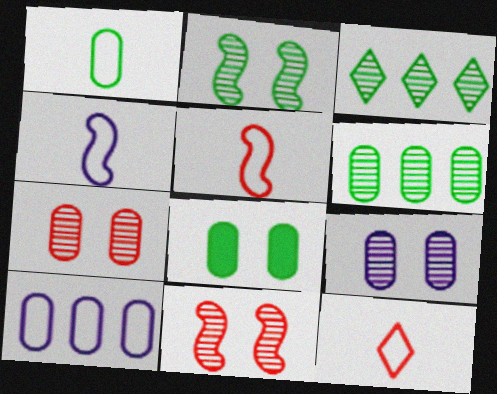[[1, 4, 12], 
[1, 6, 8]]